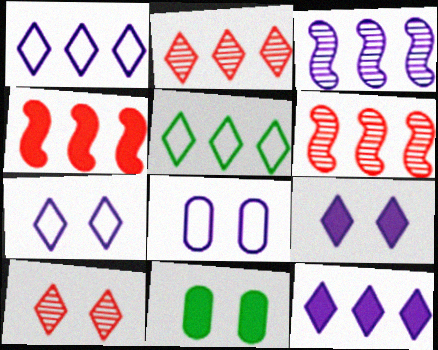[[2, 5, 12]]